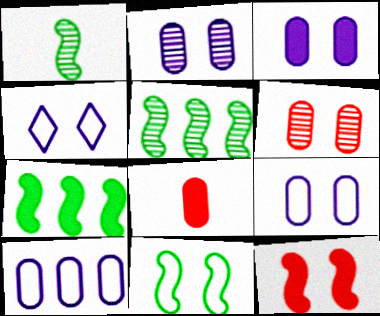[[1, 7, 11], 
[2, 3, 9], 
[4, 5, 8]]